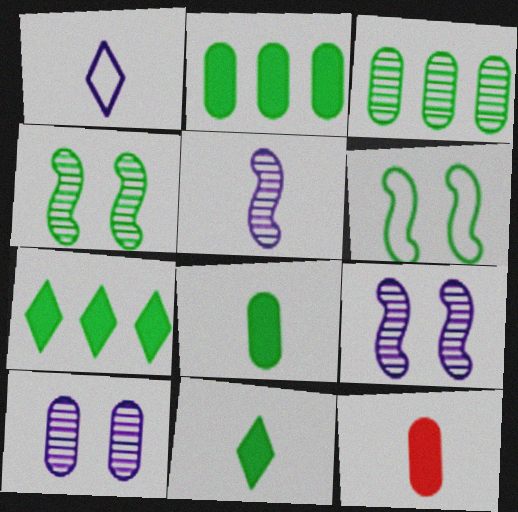[[3, 6, 11]]